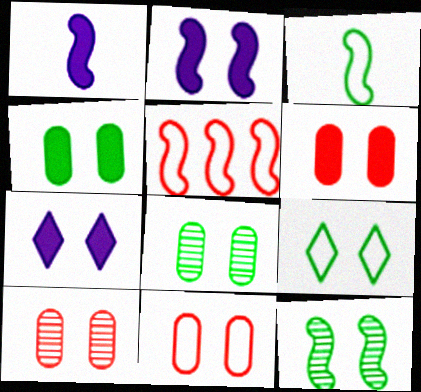[[1, 5, 12], 
[2, 9, 10], 
[4, 9, 12], 
[6, 10, 11], 
[7, 11, 12]]